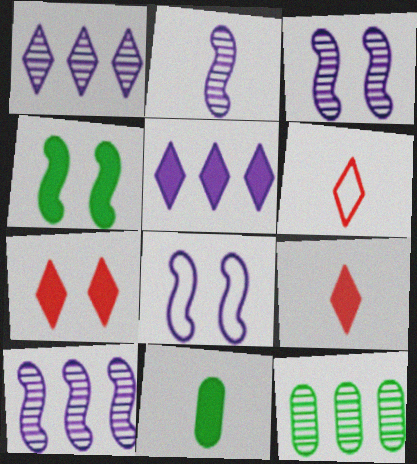[[2, 3, 10], 
[2, 6, 11], 
[8, 9, 12]]